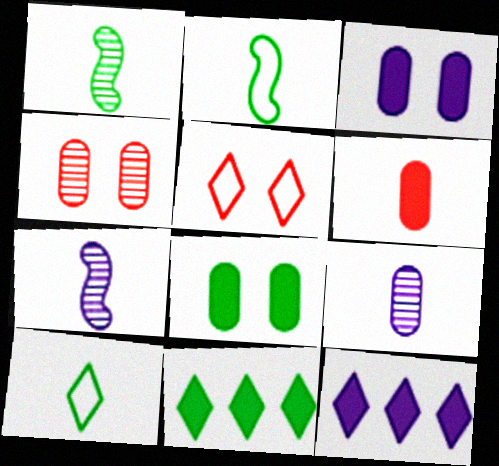[[2, 4, 12], 
[6, 7, 10]]